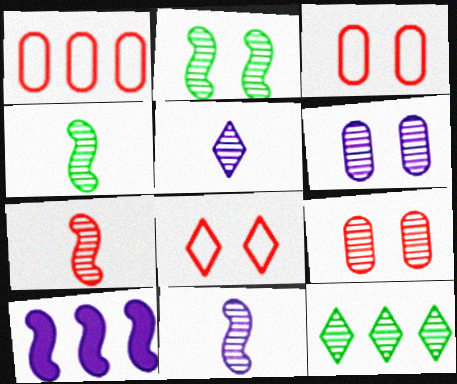[[1, 10, 12], 
[4, 7, 11], 
[6, 7, 12], 
[9, 11, 12]]